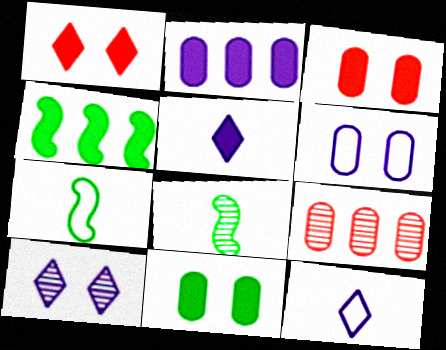[[3, 4, 5], 
[8, 9, 10]]